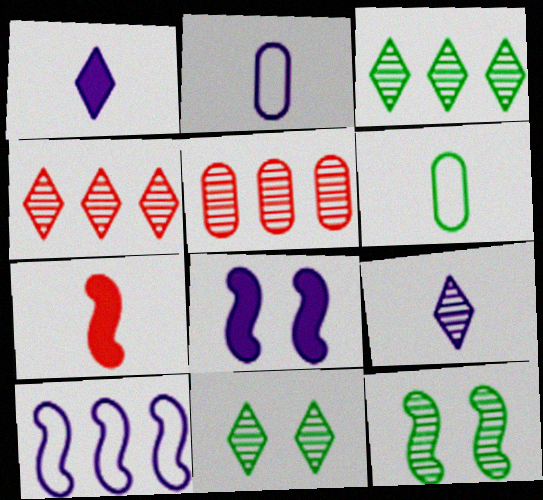[[4, 6, 8], 
[4, 9, 11], 
[5, 9, 12], 
[6, 7, 9], 
[7, 10, 12]]